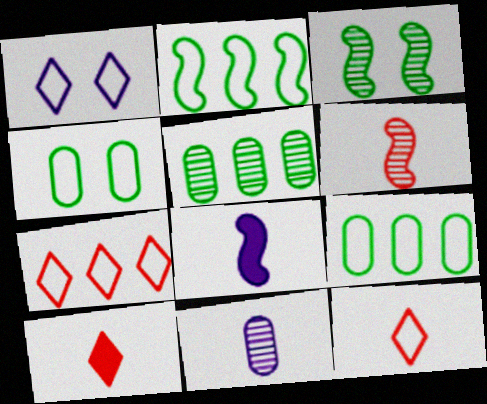[]